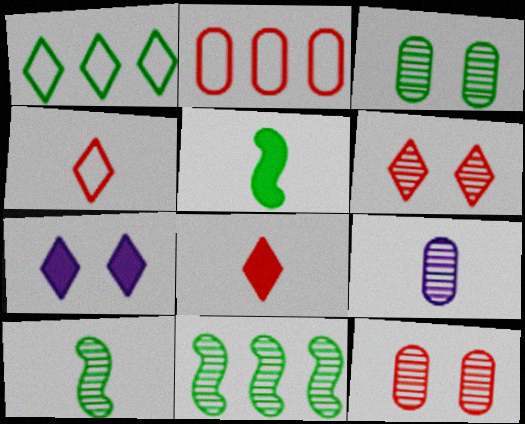[[1, 3, 5], 
[2, 7, 10], 
[4, 5, 9], 
[6, 9, 11]]